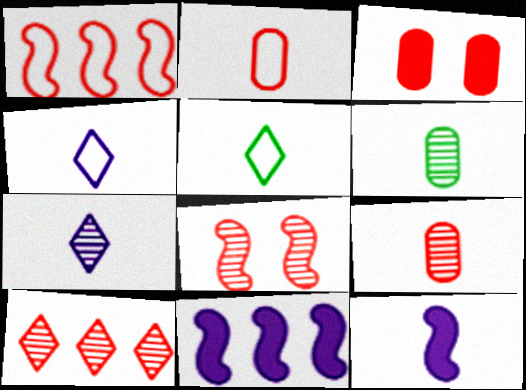[[5, 9, 12], 
[8, 9, 10]]